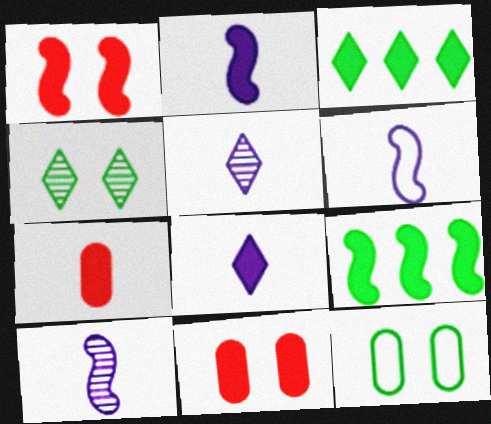[[1, 2, 9], 
[2, 3, 11], 
[2, 6, 10], 
[8, 9, 11]]